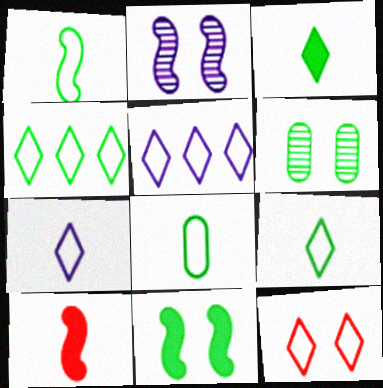[[1, 8, 9], 
[4, 7, 12], 
[5, 6, 10], 
[5, 9, 12]]